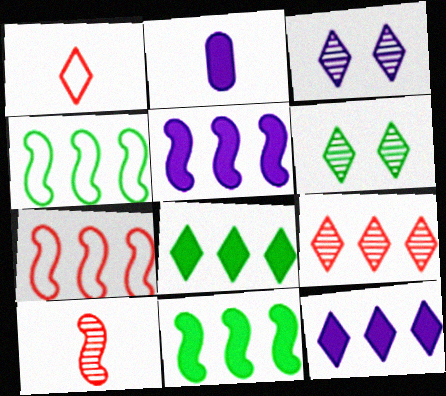[[1, 3, 8], 
[1, 6, 12], 
[2, 6, 7]]